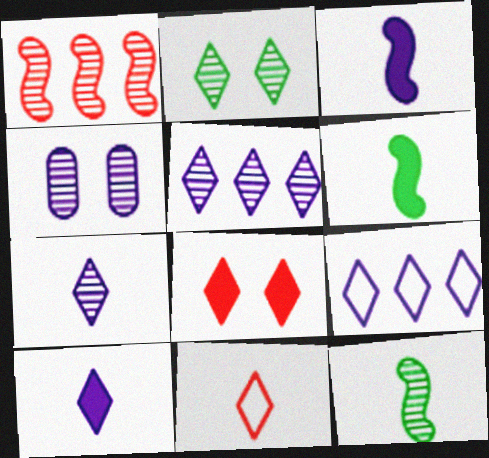[[3, 4, 9]]